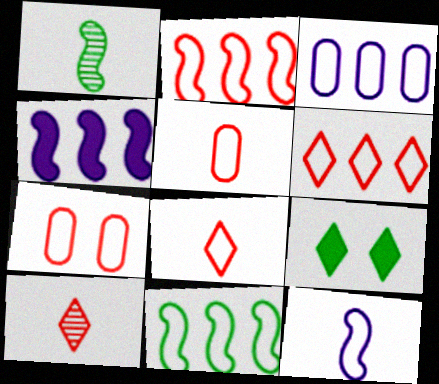[[2, 7, 8], 
[3, 6, 11]]